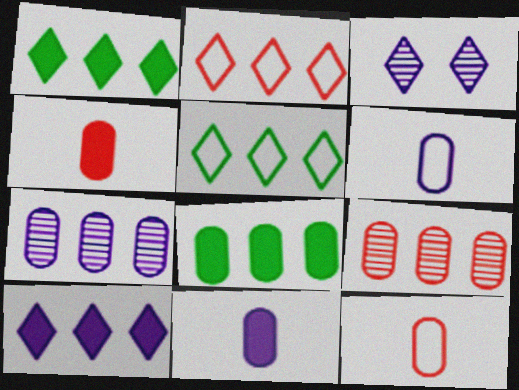[]